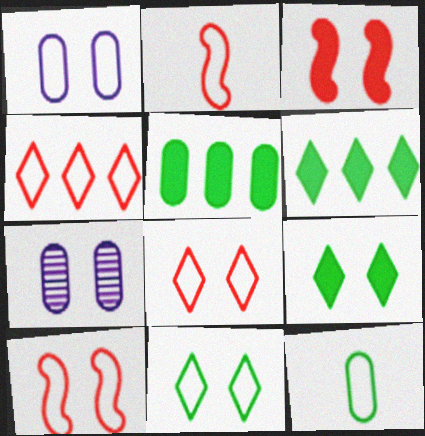[[1, 10, 11], 
[2, 6, 7], 
[3, 7, 11], 
[7, 9, 10]]